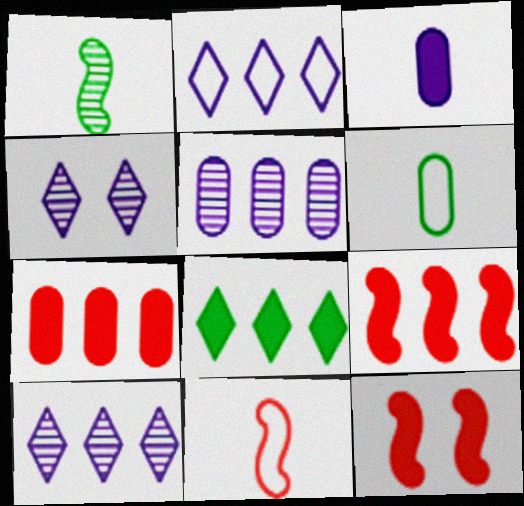[[3, 8, 12], 
[4, 6, 9], 
[6, 10, 12]]